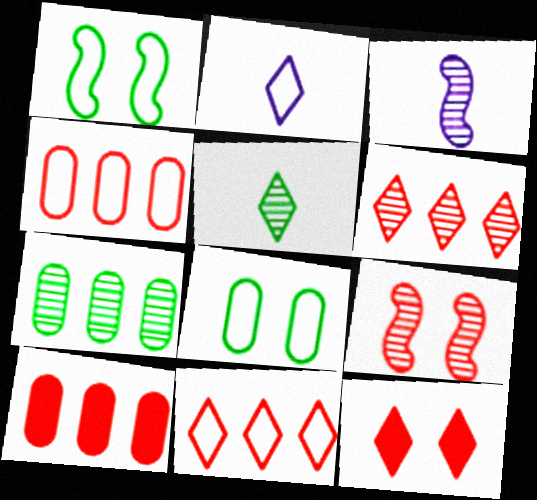[[1, 2, 4]]